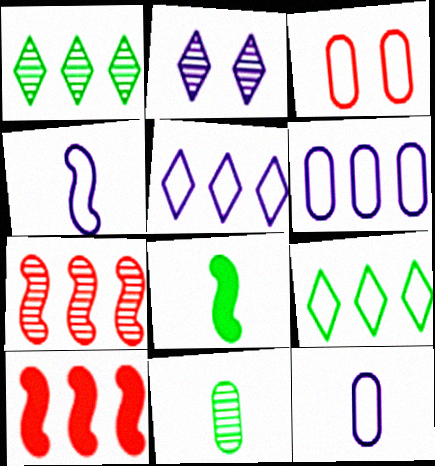[[1, 6, 10], 
[2, 7, 11], 
[3, 4, 9]]